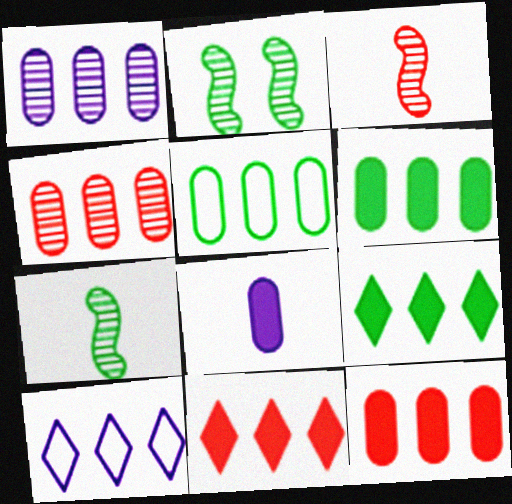[[1, 5, 12]]